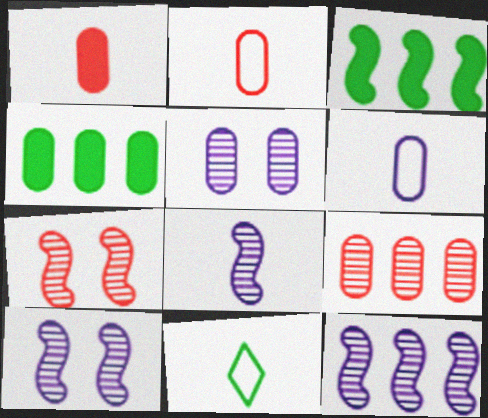[[1, 8, 11], 
[2, 4, 5], 
[8, 10, 12]]